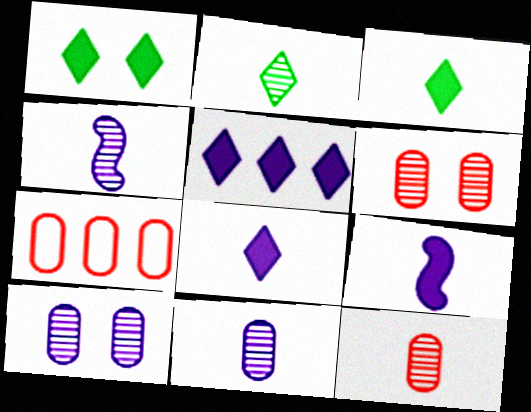[[1, 4, 7], 
[2, 4, 12]]